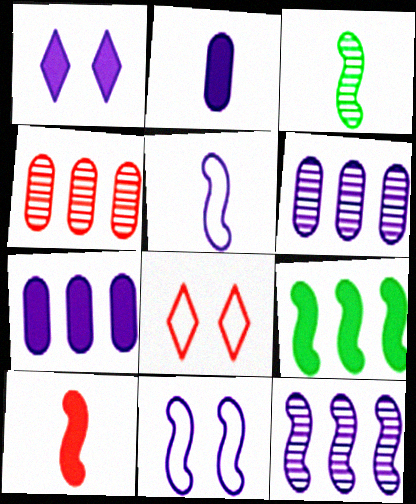[[1, 5, 6], 
[3, 5, 10], 
[3, 7, 8], 
[4, 8, 10]]